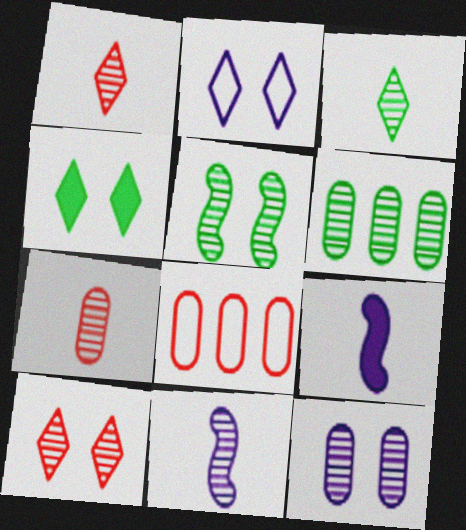[[2, 4, 10], 
[3, 5, 6], 
[3, 7, 11], 
[4, 8, 11], 
[5, 10, 12], 
[6, 7, 12], 
[6, 10, 11]]